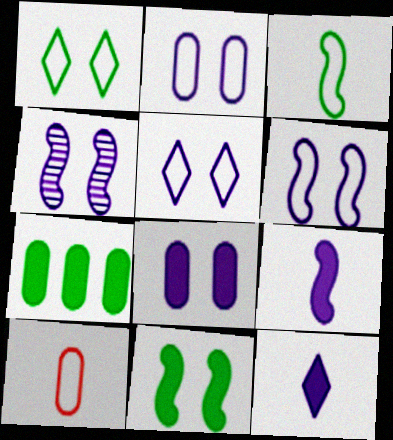[[2, 5, 6], 
[4, 5, 8]]